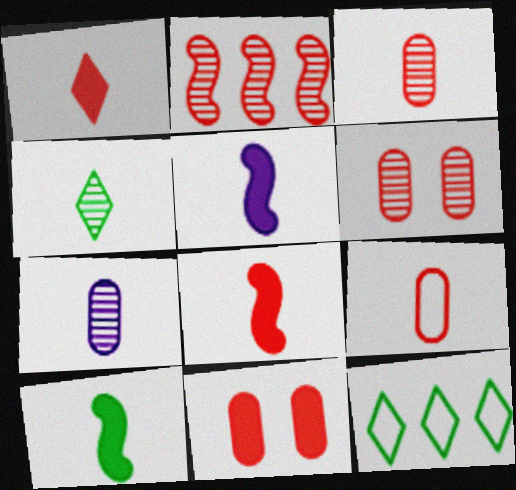[[4, 5, 9], 
[5, 6, 12], 
[5, 8, 10]]